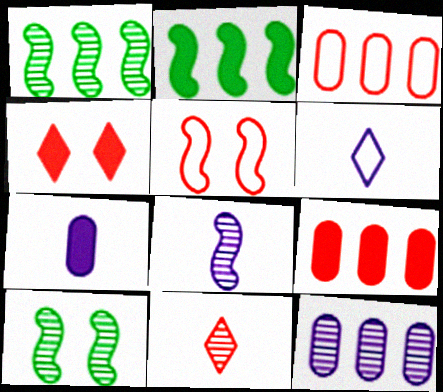[[2, 4, 7], 
[2, 5, 8], 
[5, 9, 11], 
[6, 7, 8], 
[6, 9, 10], 
[10, 11, 12]]